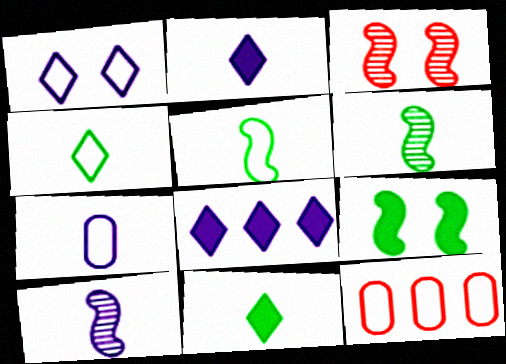[[1, 5, 12], 
[2, 7, 10]]